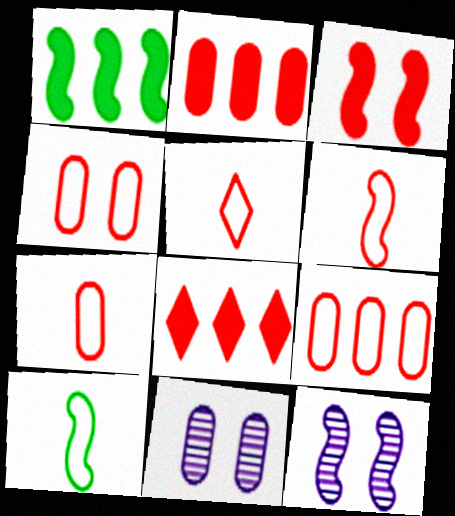[[1, 5, 11], 
[1, 6, 12], 
[4, 7, 9], 
[5, 6, 7], 
[8, 10, 11]]